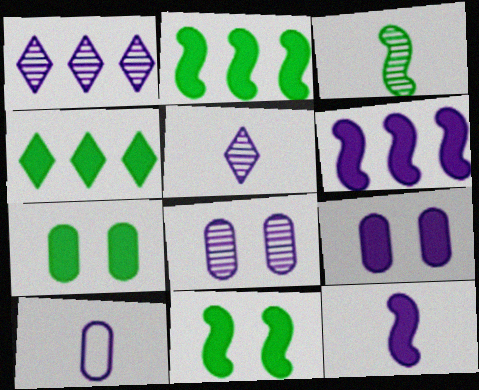[[5, 10, 12]]